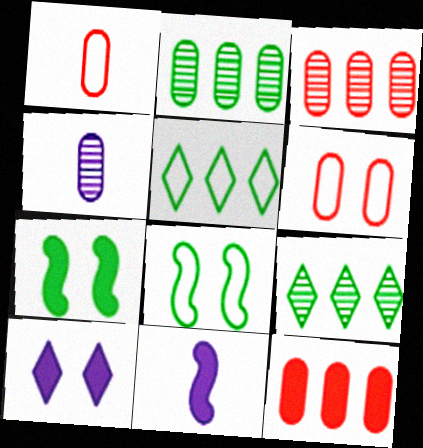[[6, 9, 11]]